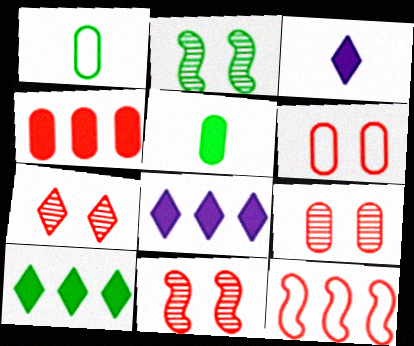[[1, 2, 10], 
[1, 8, 11], 
[7, 9, 11]]